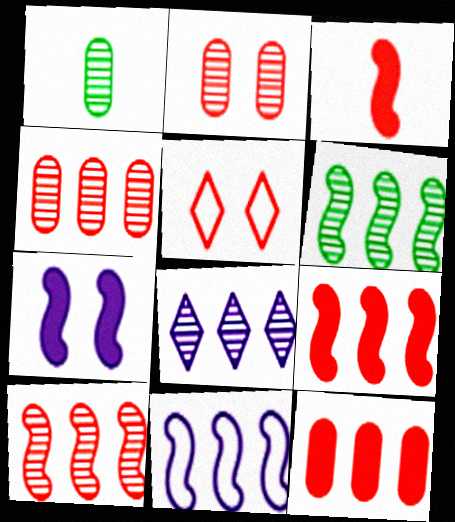[[3, 4, 5], 
[4, 6, 8], 
[6, 9, 11]]